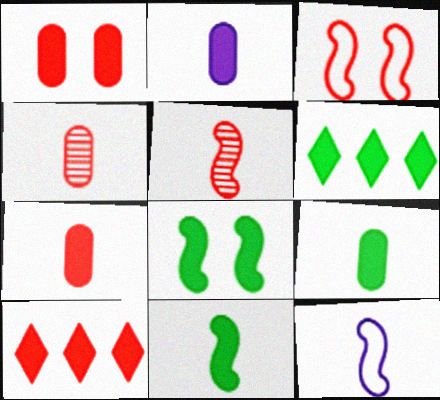[[2, 7, 9], 
[2, 8, 10], 
[3, 4, 10], 
[5, 11, 12], 
[6, 8, 9]]